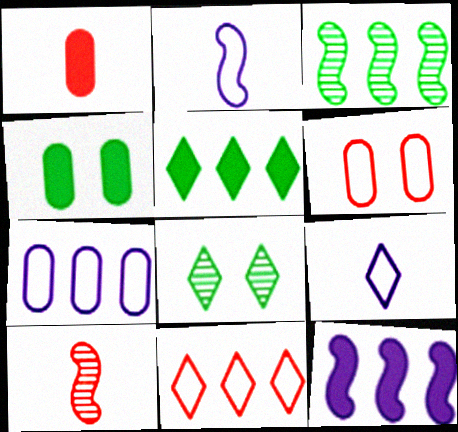[]